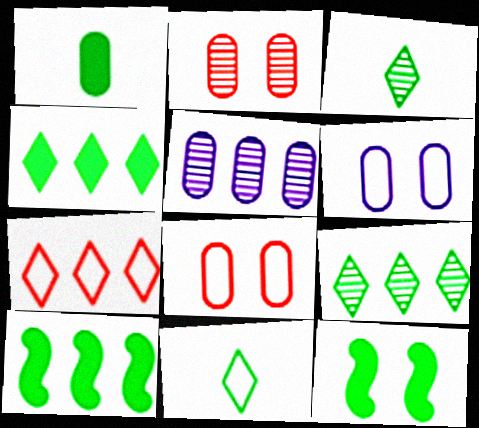[[1, 4, 12], 
[1, 5, 8], 
[5, 7, 10]]